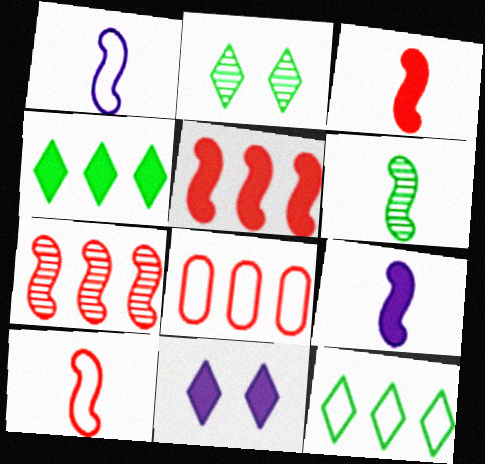[[1, 3, 6], 
[2, 8, 9], 
[6, 8, 11], 
[6, 9, 10]]